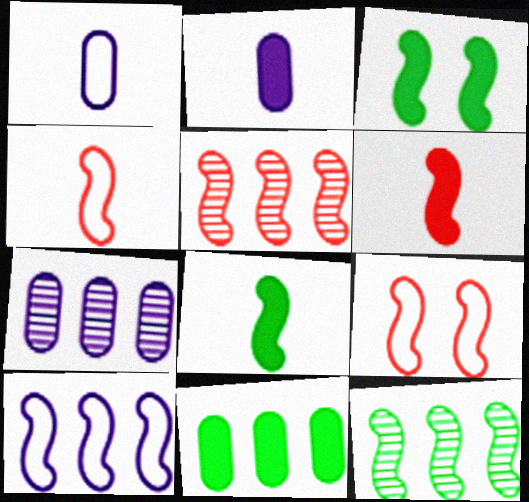[[5, 6, 9]]